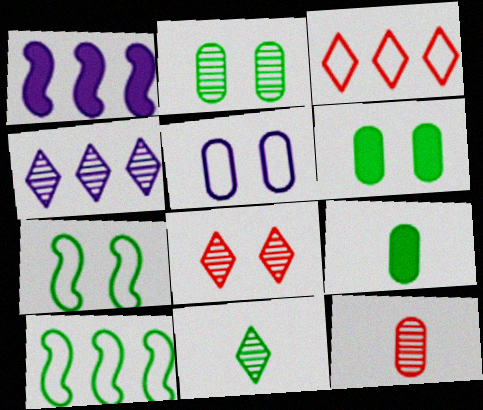[[4, 8, 11], 
[6, 10, 11]]